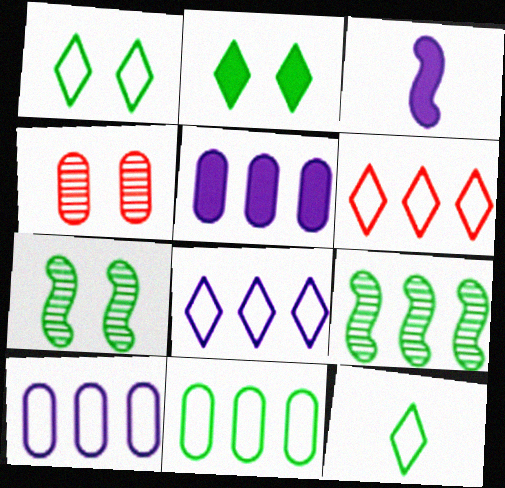[[5, 6, 9]]